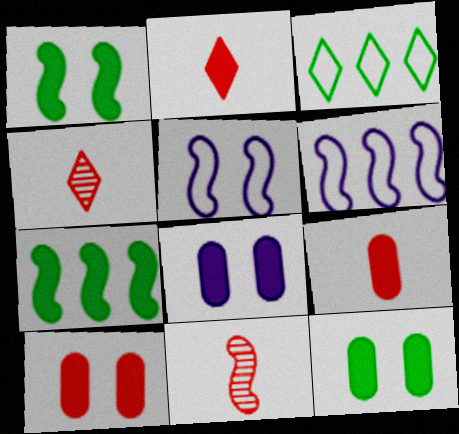[[1, 6, 11], 
[2, 7, 8], 
[3, 8, 11], 
[4, 6, 12], 
[5, 7, 11], 
[8, 10, 12]]